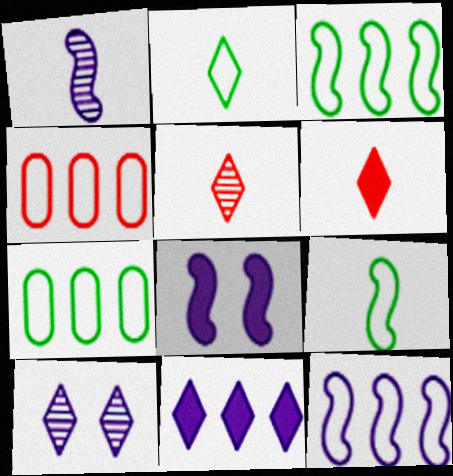[[1, 8, 12], 
[5, 7, 8]]